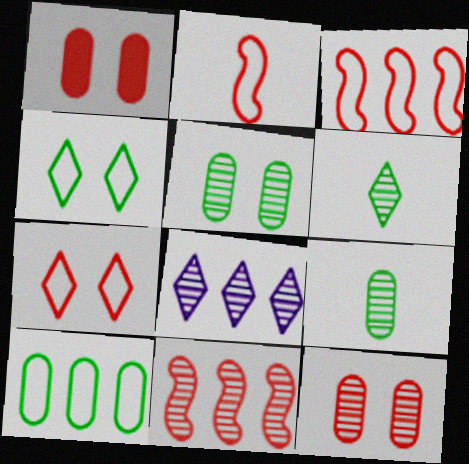[]